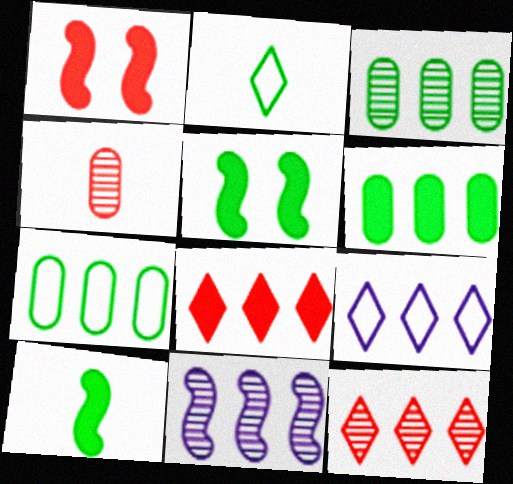[[2, 3, 5], 
[3, 6, 7], 
[3, 11, 12], 
[4, 5, 9], 
[7, 8, 11]]